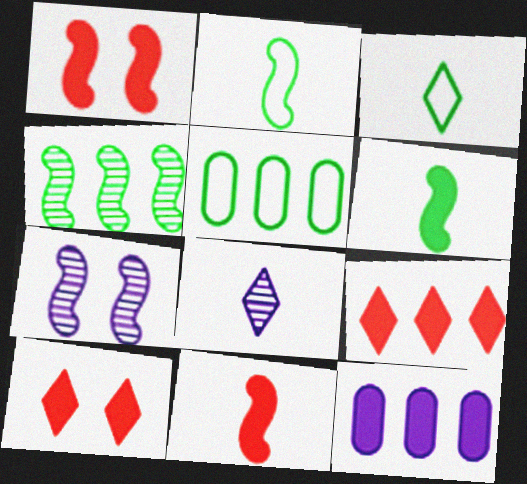[[1, 5, 8], 
[6, 10, 12]]